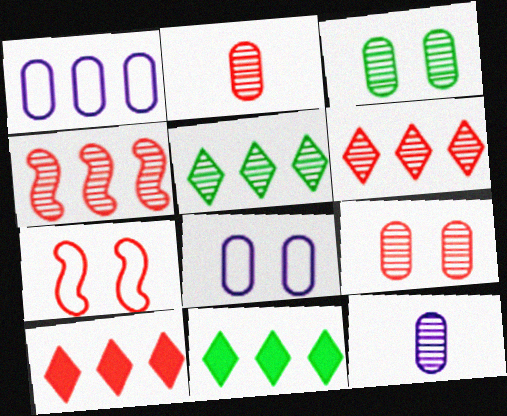[[1, 4, 11], 
[2, 7, 10], 
[7, 11, 12]]